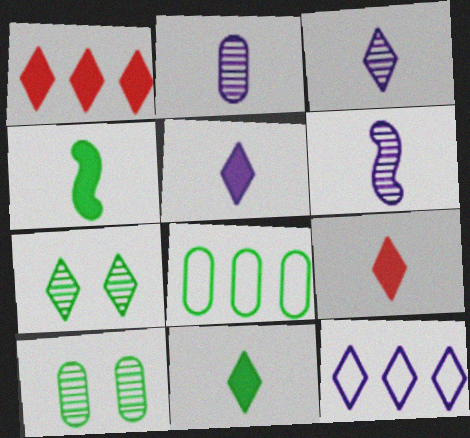[[2, 3, 6], 
[4, 7, 8], 
[5, 9, 11], 
[7, 9, 12]]